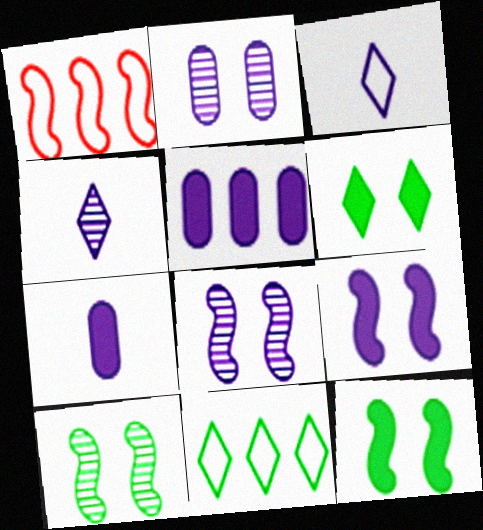[[3, 5, 8]]